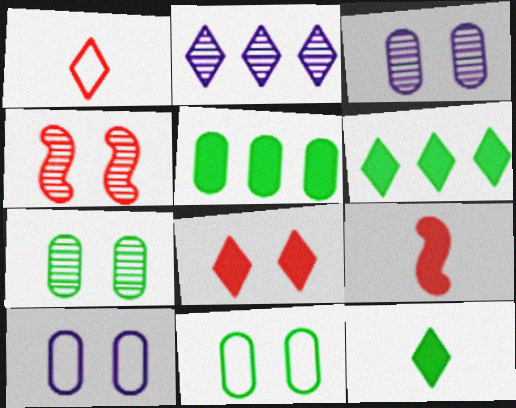[[2, 9, 11]]